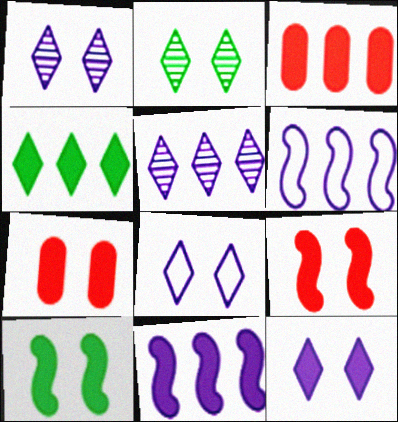[[1, 8, 12], 
[3, 4, 11], 
[7, 10, 12]]